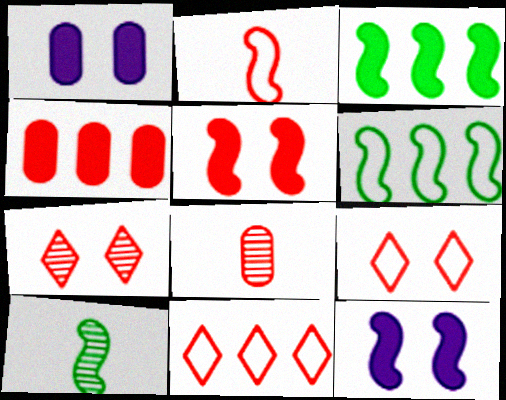[[1, 10, 11], 
[2, 4, 7], 
[5, 8, 11]]